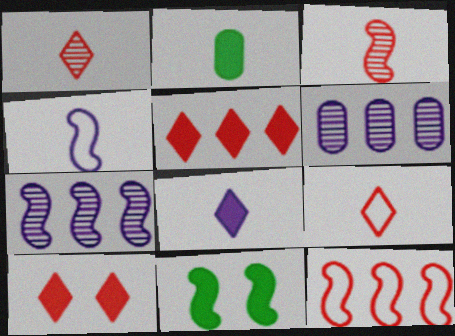[[1, 2, 4], 
[6, 9, 11]]